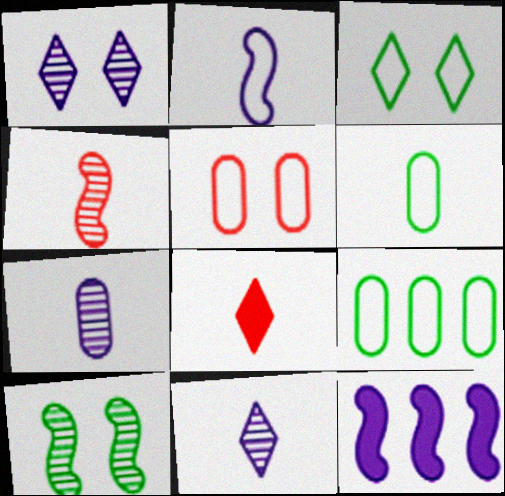[]